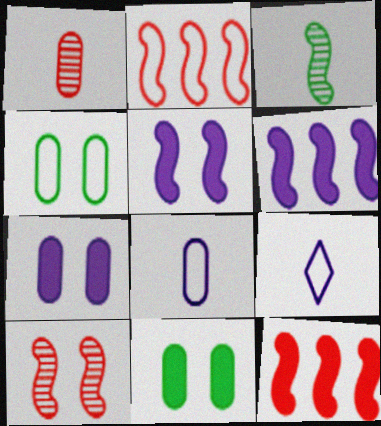[[2, 3, 5], 
[2, 4, 9]]